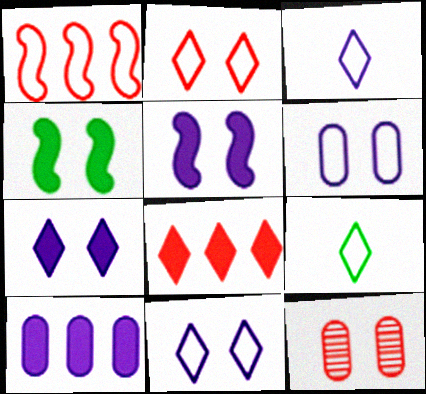[[1, 6, 9], 
[4, 11, 12]]